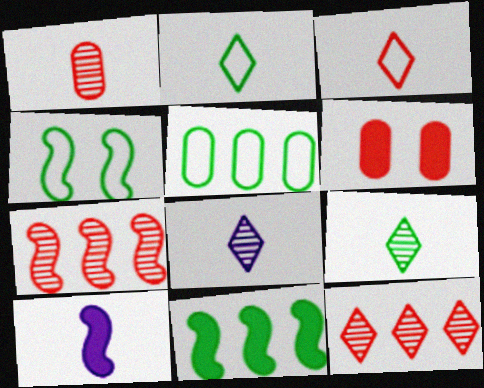[[1, 2, 10], 
[2, 4, 5], 
[3, 6, 7], 
[4, 7, 10]]